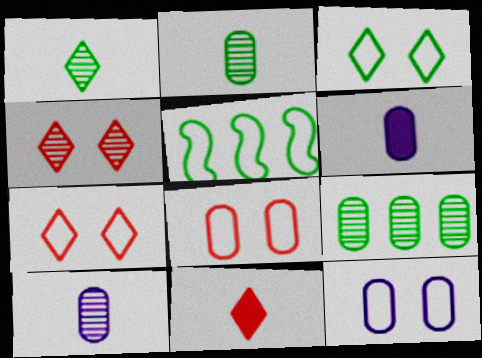[[4, 5, 6], 
[6, 8, 9]]